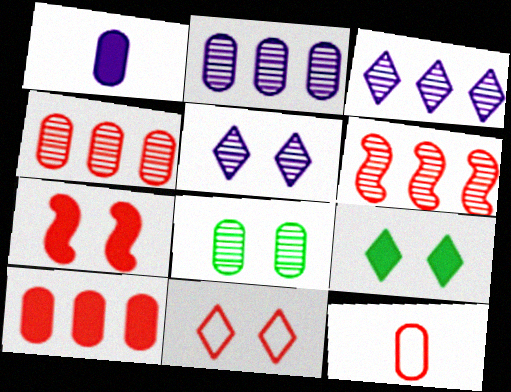[[5, 9, 11]]